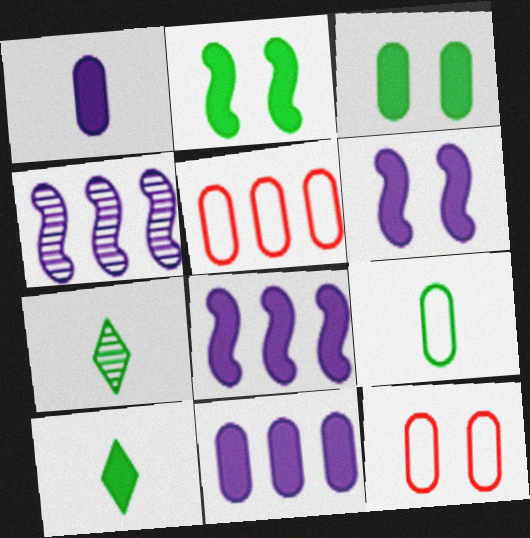[[4, 10, 12], 
[5, 6, 7], 
[7, 8, 12]]